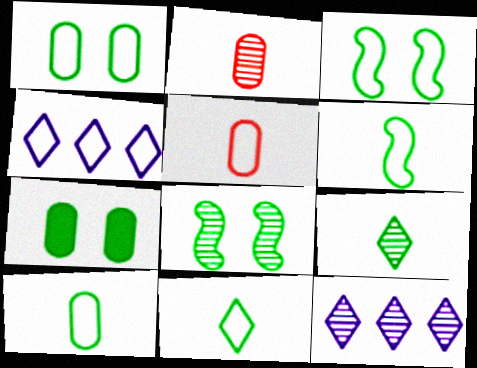[[2, 8, 12], 
[3, 4, 5], 
[6, 10, 11]]